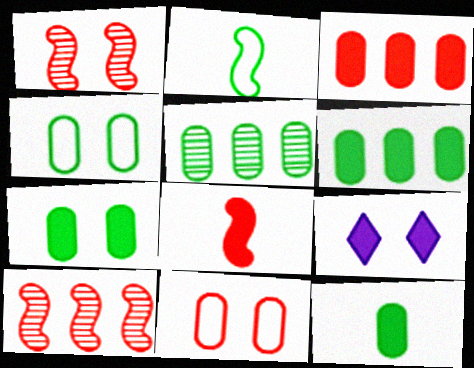[[1, 4, 9], 
[4, 5, 12], 
[6, 7, 12], 
[6, 8, 9]]